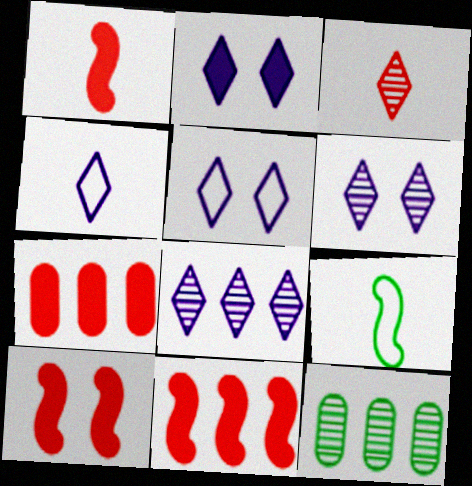[[1, 5, 12], 
[1, 10, 11], 
[2, 4, 8], 
[2, 5, 6], 
[4, 10, 12], 
[6, 7, 9]]